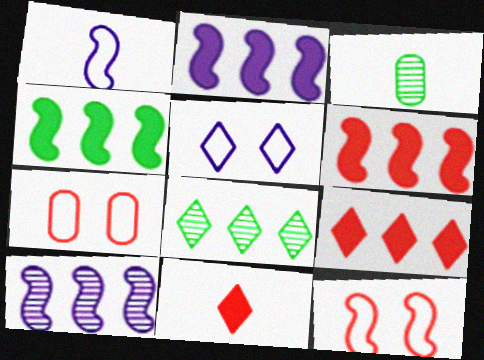[[1, 3, 11], 
[2, 4, 6], 
[3, 5, 6], 
[5, 8, 11]]